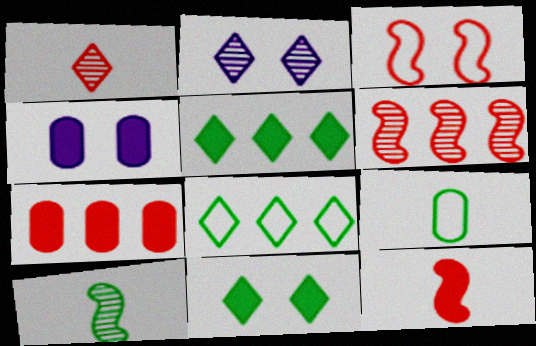[[1, 3, 7], 
[3, 6, 12], 
[4, 5, 12]]